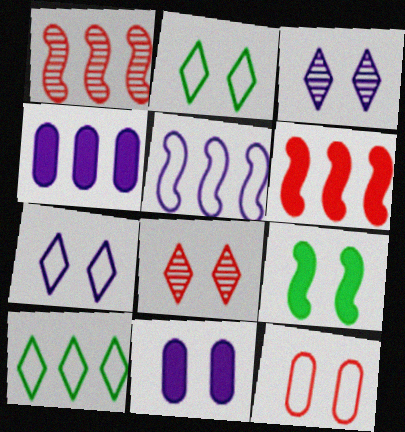[[1, 4, 10], 
[3, 9, 12]]